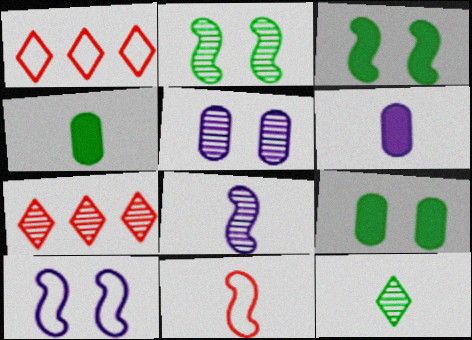[[1, 2, 6], 
[1, 8, 9], 
[4, 7, 10], 
[6, 11, 12]]